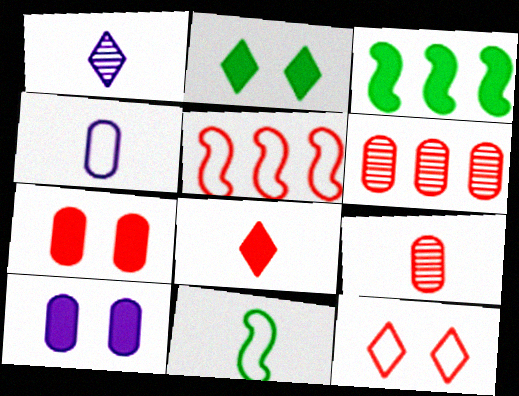[[3, 8, 10]]